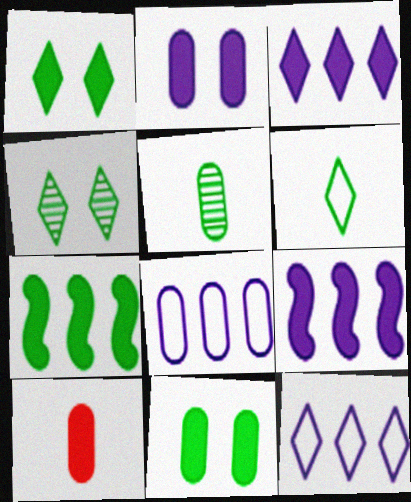[[1, 9, 10]]